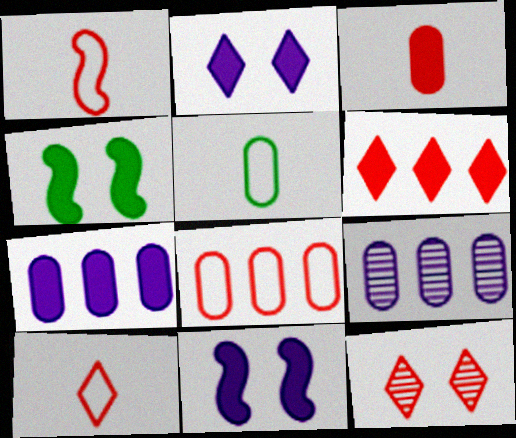[[4, 9, 10], 
[6, 10, 12]]